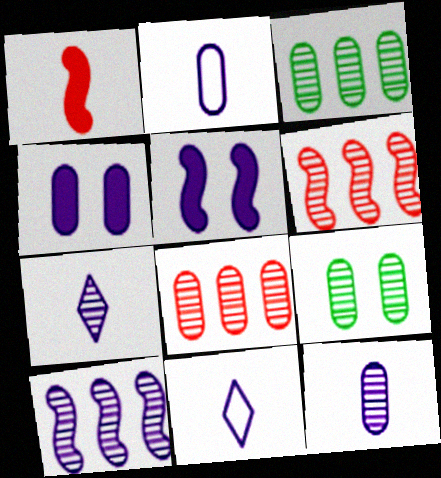[[4, 10, 11], 
[6, 7, 9], 
[8, 9, 12]]